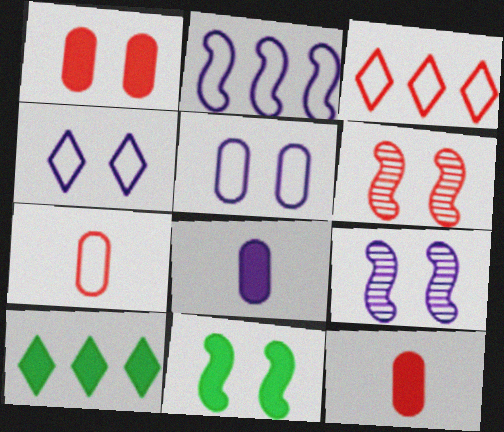[[3, 6, 12], 
[7, 9, 10]]